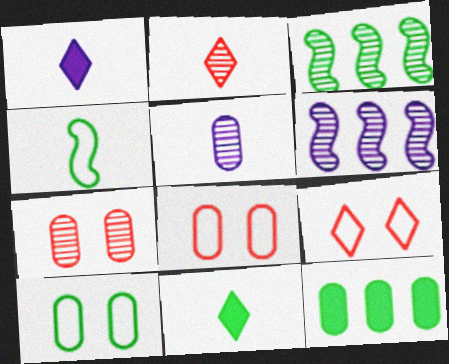[[1, 3, 8], 
[3, 10, 11], 
[5, 8, 12], 
[6, 8, 11]]